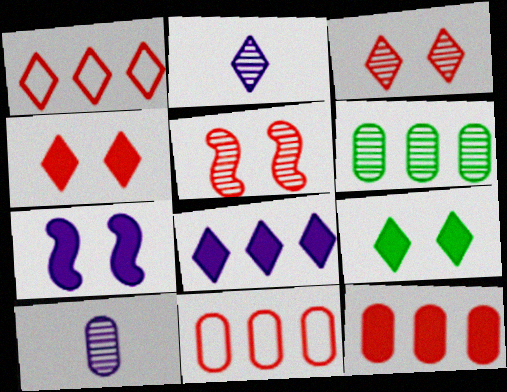[[1, 2, 9], 
[2, 5, 6]]